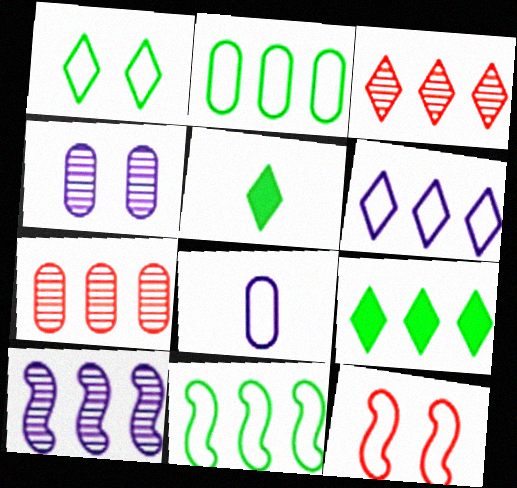[[3, 6, 9]]